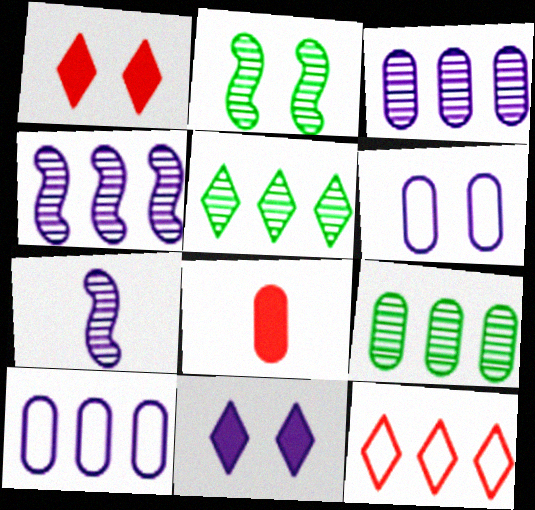[[1, 2, 6], 
[6, 8, 9], 
[7, 10, 11]]